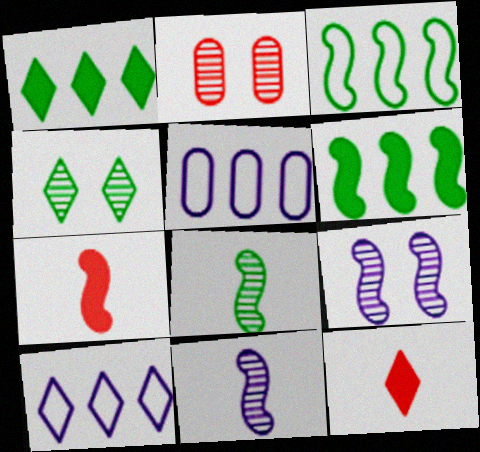[[2, 4, 9], 
[3, 7, 9], 
[4, 5, 7], 
[4, 10, 12]]